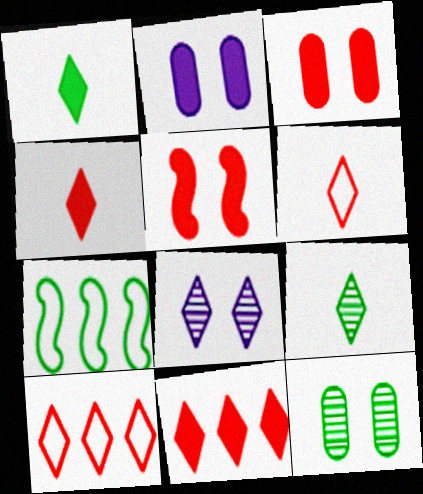[[1, 7, 12], 
[1, 8, 10]]